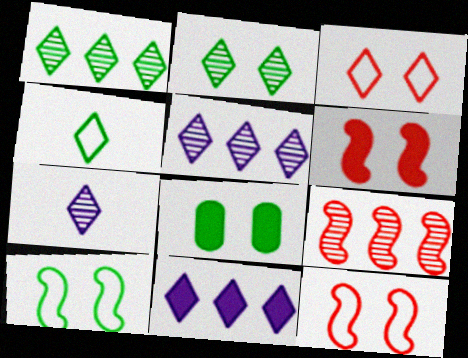[[2, 8, 10]]